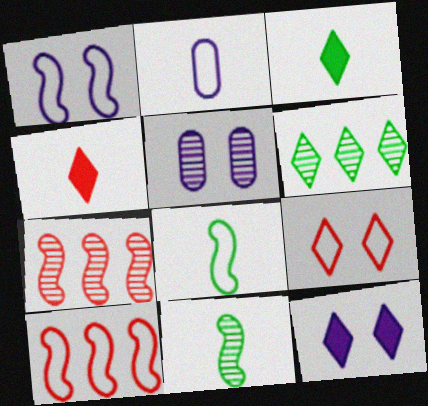[[1, 5, 12], 
[1, 8, 10], 
[2, 4, 11], 
[3, 5, 10]]